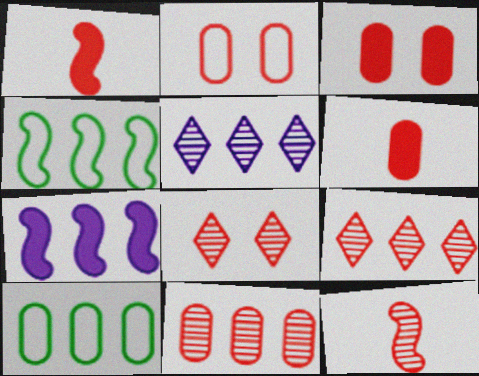[[1, 2, 9], 
[2, 6, 11], 
[7, 9, 10], 
[8, 11, 12]]